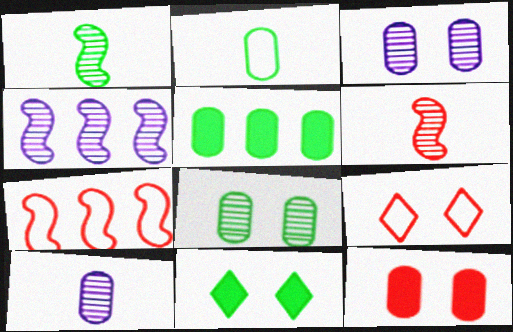[[2, 5, 8], 
[7, 10, 11]]